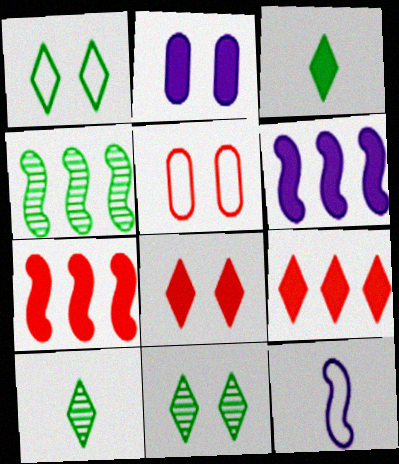[[2, 3, 7], 
[5, 6, 10]]